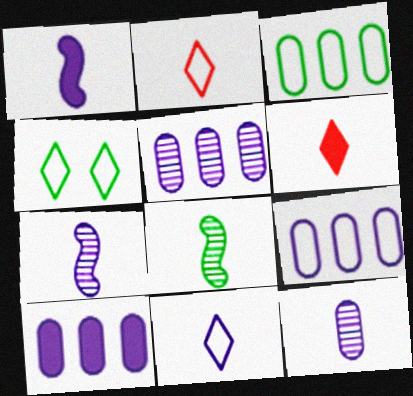[[1, 11, 12], 
[5, 9, 10]]